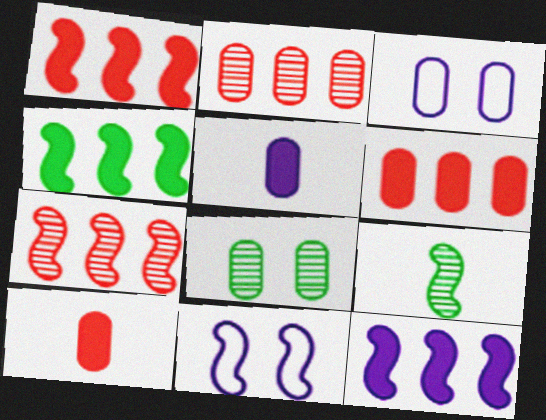[[1, 4, 12], 
[1, 9, 11]]